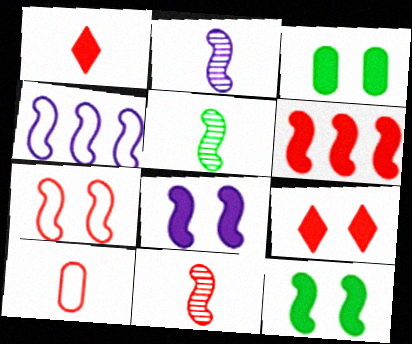[[1, 10, 11], 
[2, 4, 8], 
[2, 5, 11], 
[3, 8, 9], 
[4, 11, 12], 
[6, 7, 11]]